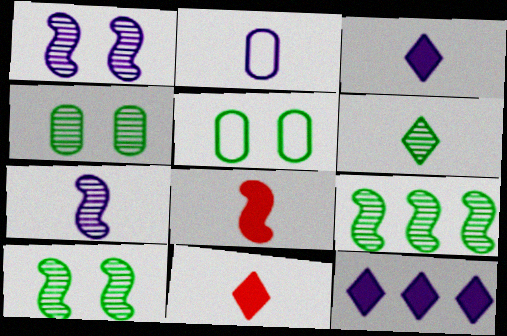[[1, 2, 12], 
[2, 3, 7], 
[2, 6, 8], 
[4, 6, 9]]